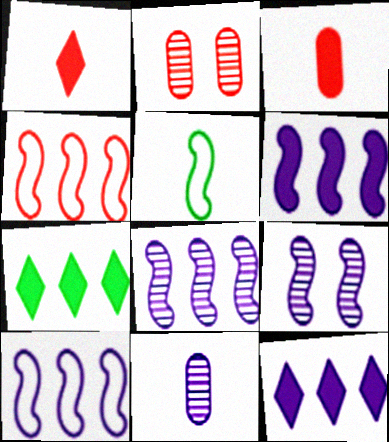[[1, 2, 4], 
[1, 5, 11], 
[2, 5, 12], 
[6, 8, 10]]